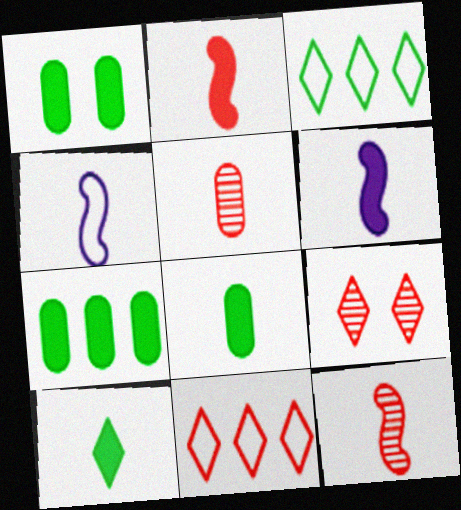[[1, 7, 8], 
[4, 5, 10], 
[4, 7, 9]]